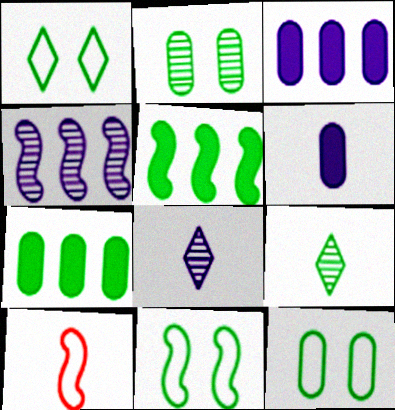[[1, 11, 12], 
[5, 9, 12], 
[6, 9, 10], 
[7, 9, 11]]